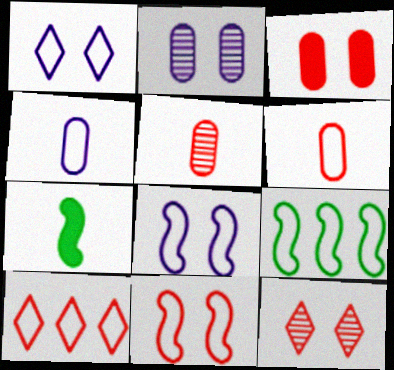[[1, 6, 9], 
[2, 7, 10], 
[3, 11, 12], 
[6, 10, 11]]